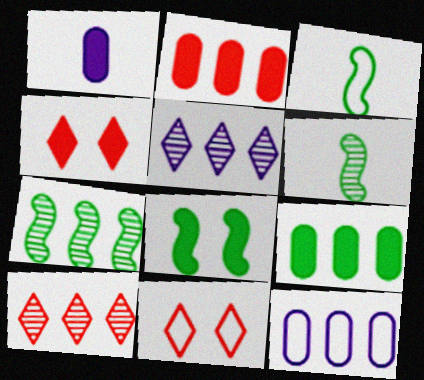[[1, 7, 11], 
[3, 7, 8], 
[3, 11, 12], 
[4, 6, 12]]